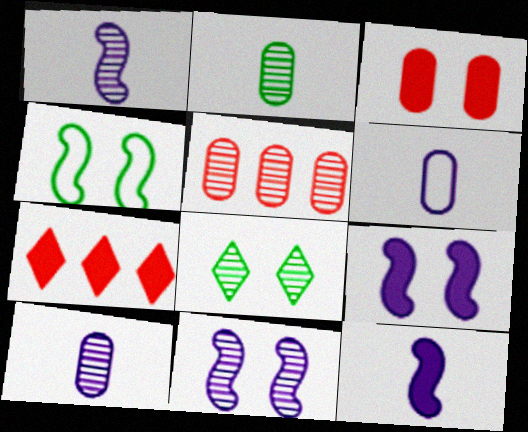[[1, 5, 8], 
[4, 7, 10]]